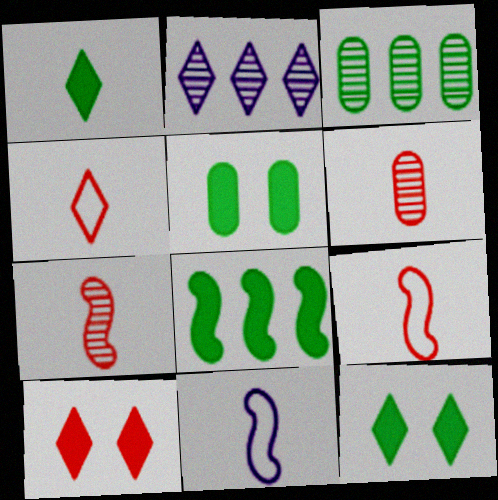[[1, 5, 8], 
[1, 6, 11], 
[2, 4, 12], 
[2, 5, 9], 
[3, 10, 11]]